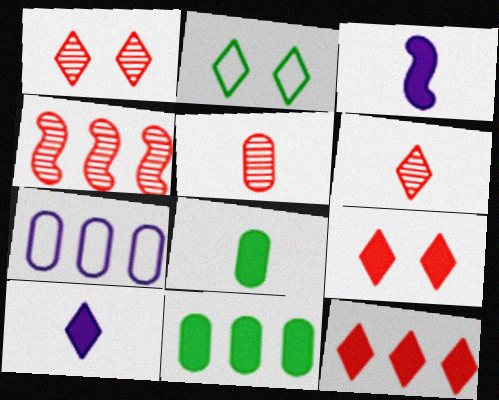[[1, 4, 5], 
[3, 9, 11]]